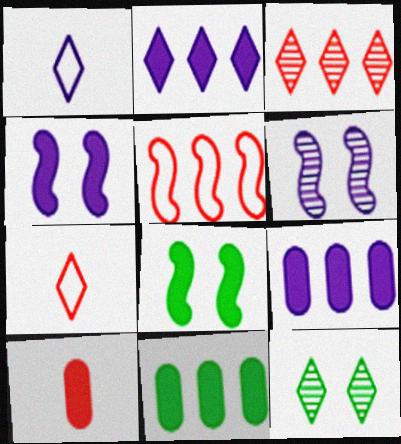[[1, 6, 9], 
[2, 7, 12], 
[2, 8, 10], 
[6, 7, 11]]